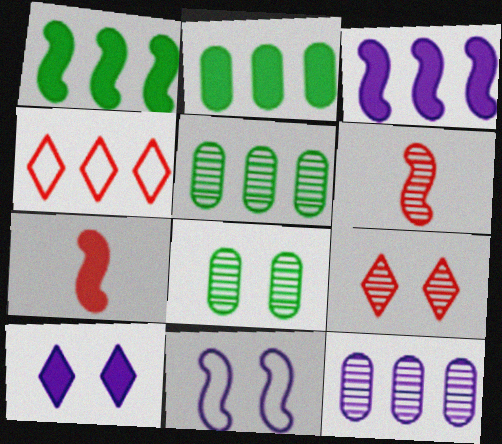[[1, 4, 12], 
[1, 6, 11], 
[2, 7, 10], 
[3, 4, 5]]